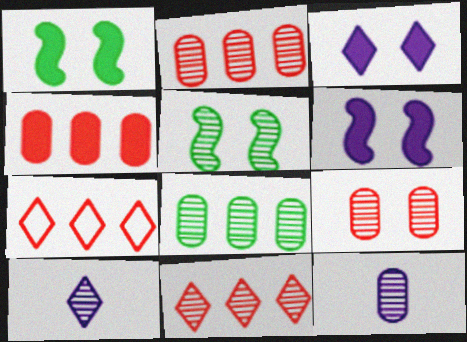[[1, 7, 12], 
[2, 5, 10], 
[5, 11, 12], 
[8, 9, 12]]